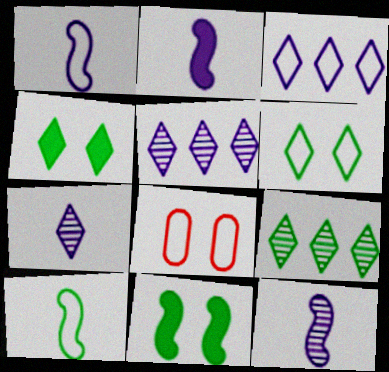[[1, 2, 12], 
[2, 8, 9], 
[3, 8, 10]]